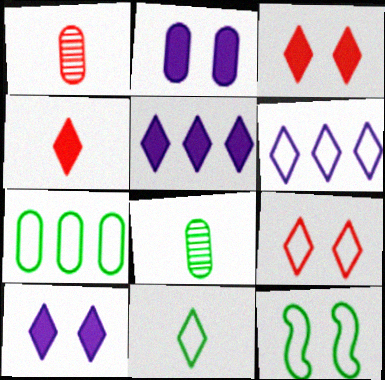[[1, 2, 7], 
[1, 5, 12], 
[6, 9, 11], 
[7, 11, 12]]